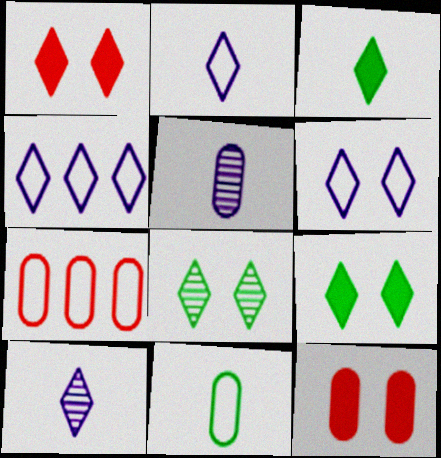[[1, 6, 8], 
[2, 4, 6]]